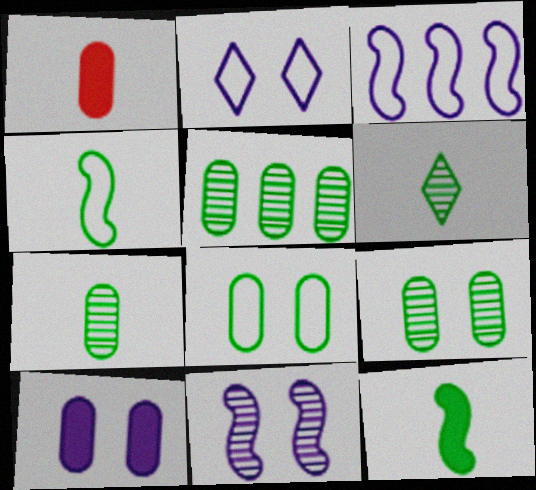[[2, 10, 11], 
[5, 7, 9]]